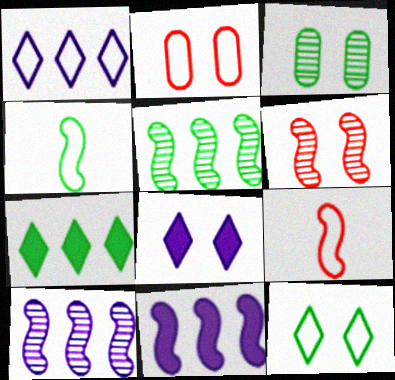[[1, 2, 4], 
[3, 4, 7], 
[4, 6, 11]]